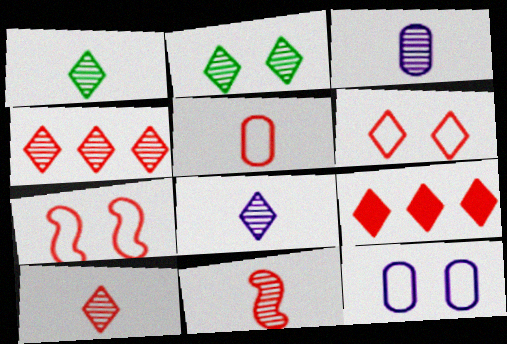[[1, 3, 11], 
[1, 8, 10], 
[2, 4, 8], 
[6, 9, 10]]